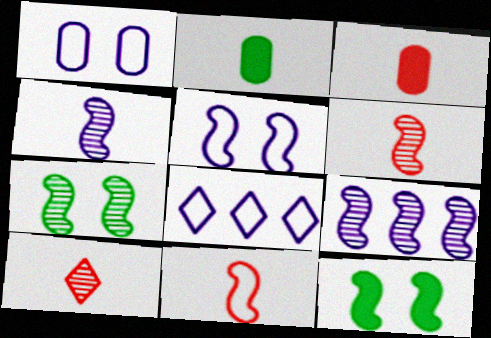[[3, 7, 8], 
[3, 10, 11], 
[6, 7, 9], 
[9, 11, 12]]